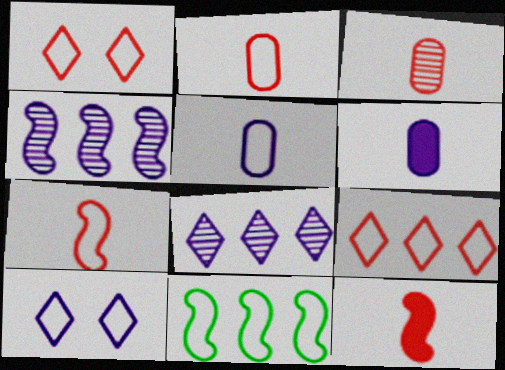[[1, 5, 11], 
[2, 10, 11], 
[4, 6, 10]]